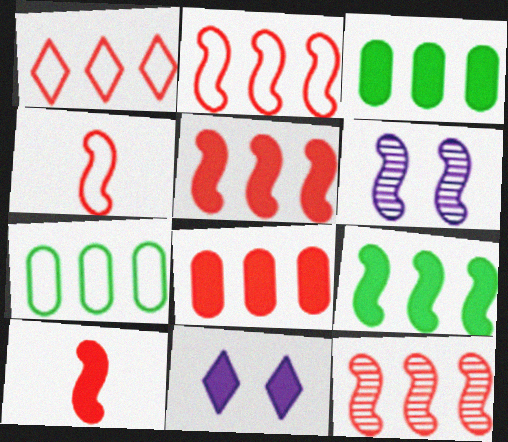[[1, 8, 12], 
[2, 5, 12], 
[3, 10, 11], 
[4, 6, 9]]